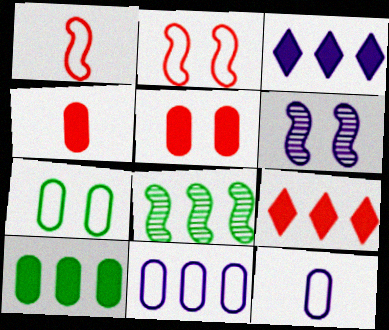[[3, 6, 12], 
[8, 9, 11]]